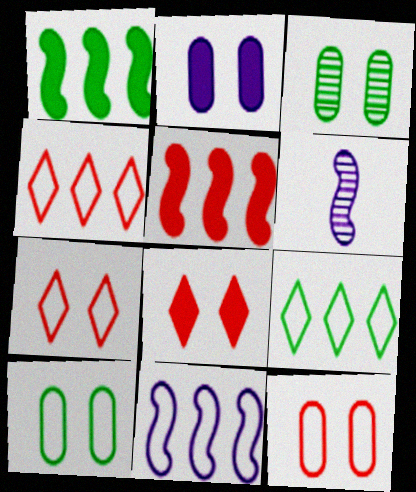[[2, 3, 12]]